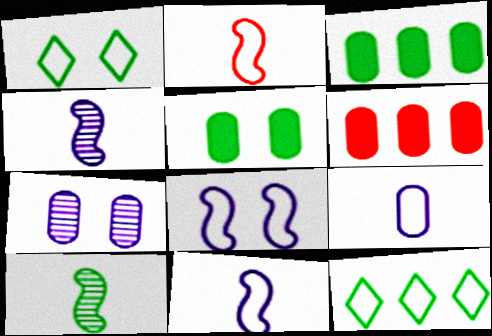[[1, 3, 10], 
[1, 4, 6], 
[5, 10, 12]]